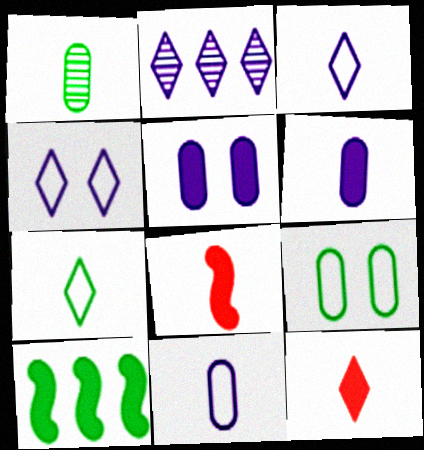[[1, 3, 8], 
[2, 8, 9], 
[5, 10, 12]]